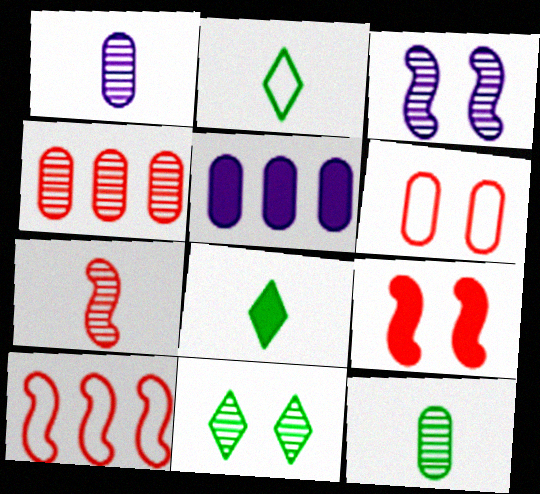[[5, 6, 12], 
[5, 8, 9], 
[7, 9, 10]]